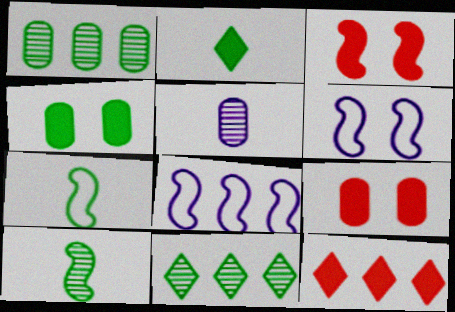[[1, 8, 12], 
[3, 8, 10], 
[4, 7, 11]]